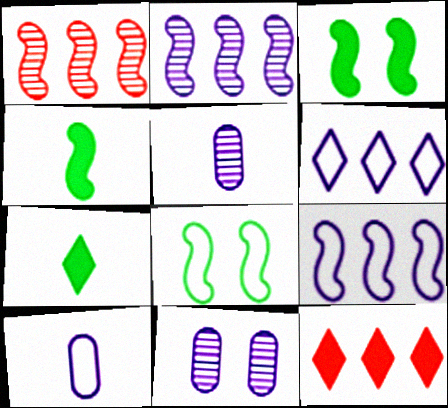[[5, 8, 12]]